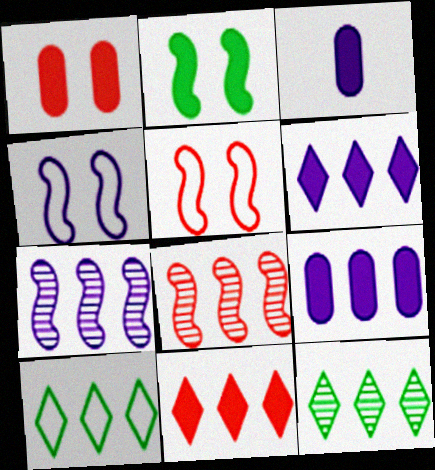[[2, 3, 11], 
[3, 5, 12], 
[8, 9, 10]]